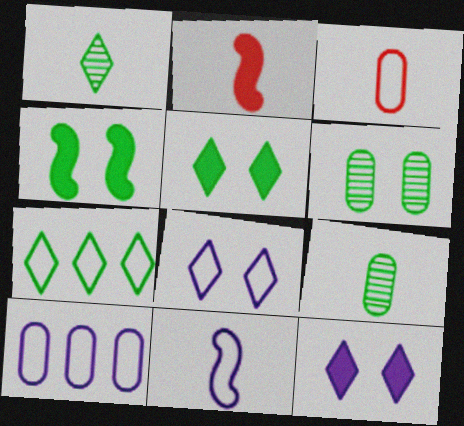[[1, 5, 7], 
[4, 7, 9], 
[8, 10, 11]]